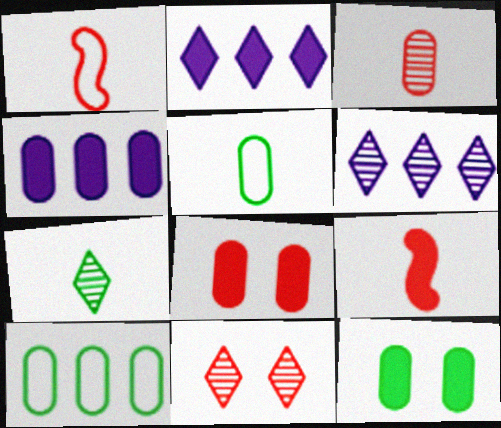[[1, 6, 12], 
[2, 9, 12], 
[6, 7, 11]]